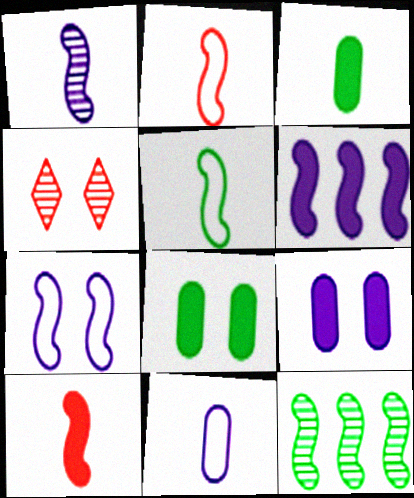[[1, 5, 10], 
[1, 6, 7], 
[4, 7, 8], 
[7, 10, 12]]